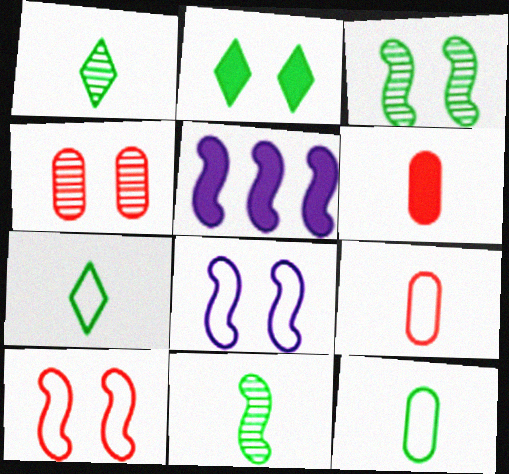[[2, 4, 8], 
[2, 5, 6], 
[4, 5, 7], 
[5, 10, 11]]